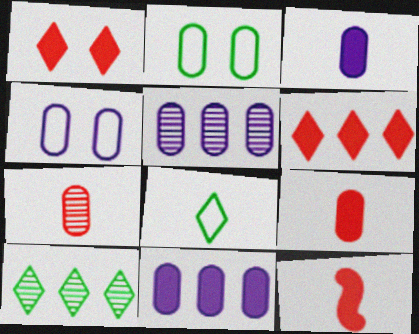[[2, 5, 9], 
[2, 7, 11], 
[3, 4, 5], 
[4, 10, 12]]